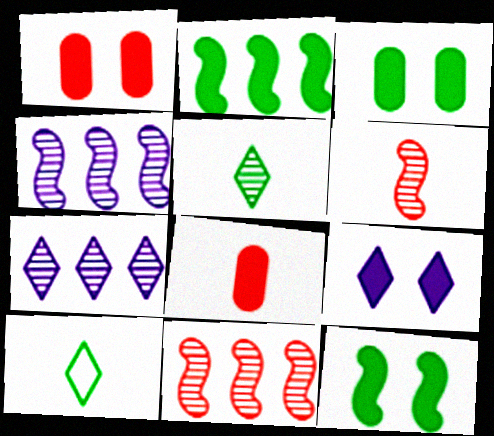[[1, 4, 10], 
[1, 9, 12], 
[2, 8, 9]]